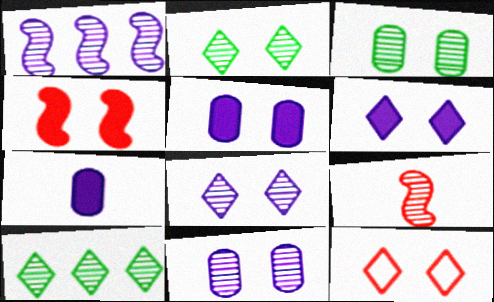[[2, 6, 12], 
[9, 10, 11]]